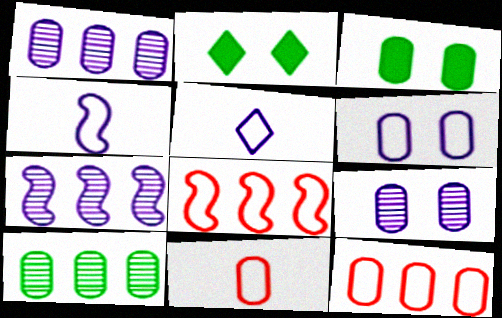[[1, 3, 11], 
[2, 7, 11]]